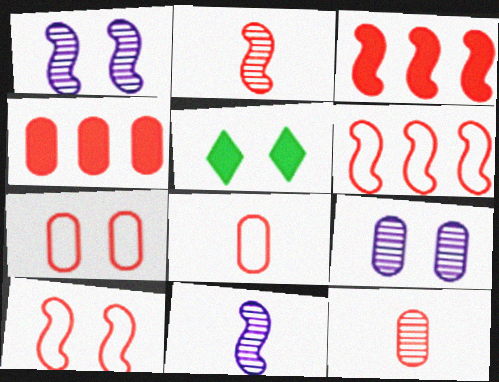[[1, 5, 7], 
[2, 3, 10], 
[4, 7, 12], 
[5, 9, 10]]